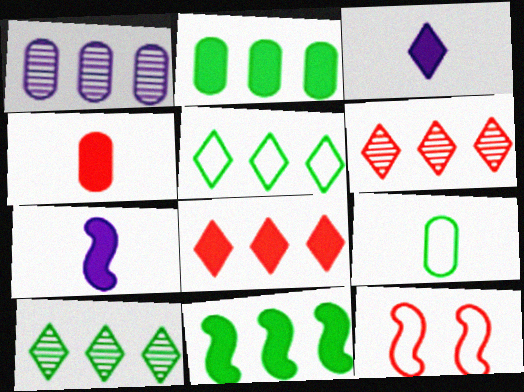[[4, 6, 12]]